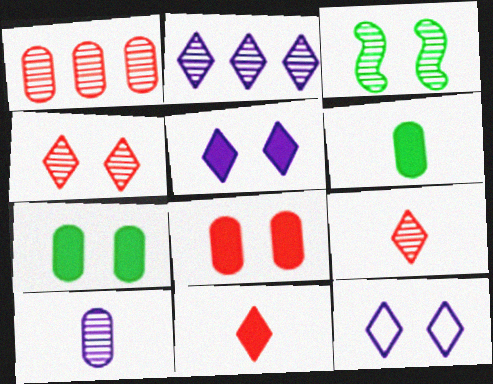[[3, 8, 12]]